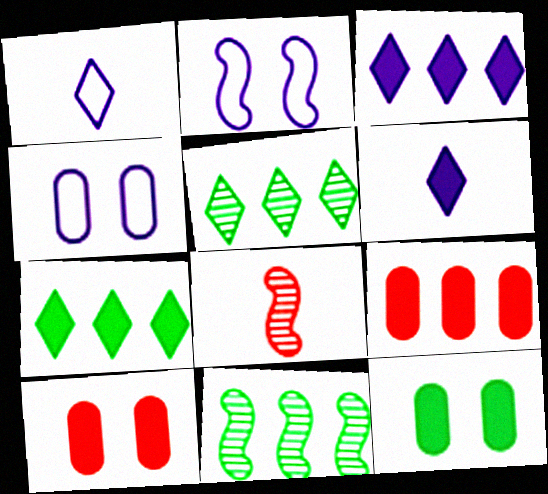[[1, 10, 11], 
[4, 7, 8]]